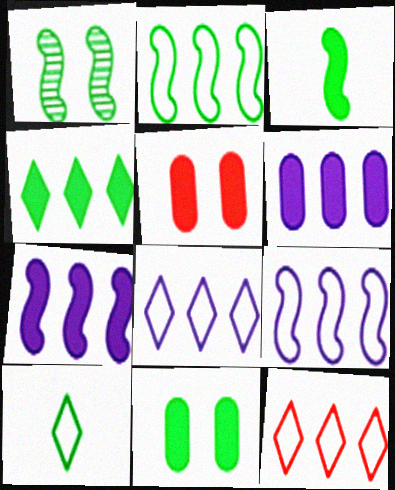[[1, 2, 3], 
[3, 4, 11]]